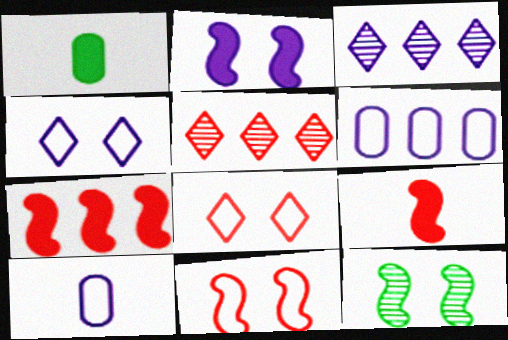[[1, 3, 11], 
[2, 3, 10], 
[2, 11, 12]]